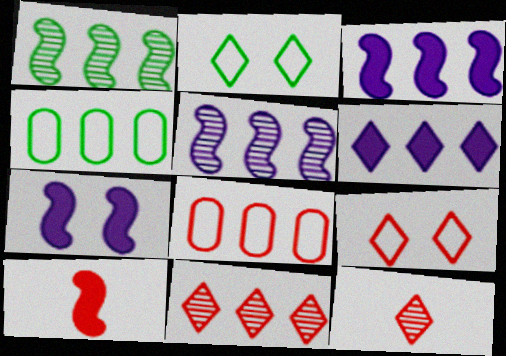[[1, 6, 8], 
[2, 6, 12], 
[3, 4, 11], 
[4, 7, 12]]